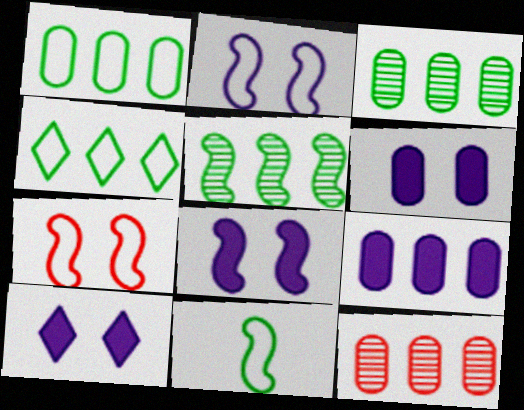[[1, 9, 12], 
[6, 8, 10], 
[10, 11, 12]]